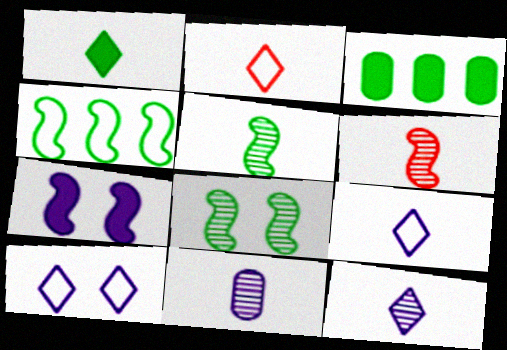[[1, 2, 12], 
[3, 6, 10], 
[4, 6, 7]]